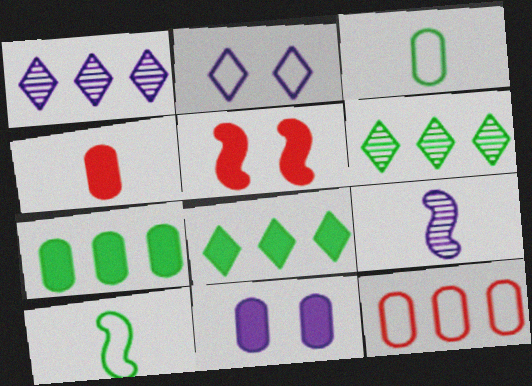[[1, 3, 5], 
[2, 10, 12], 
[4, 7, 11]]